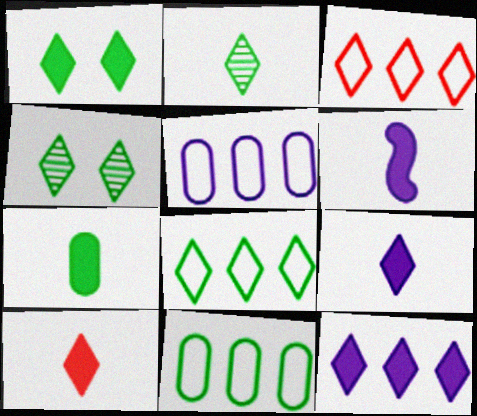[[1, 2, 8], 
[1, 10, 12], 
[3, 4, 9], 
[6, 7, 10]]